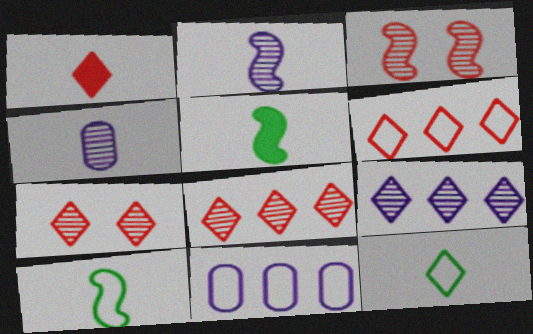[[1, 4, 10], 
[1, 6, 7], 
[5, 7, 11]]